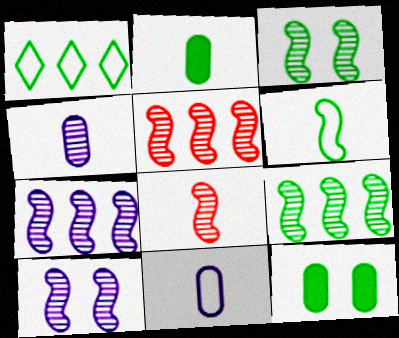[[1, 2, 3], 
[3, 7, 8], 
[5, 7, 9], 
[8, 9, 10]]